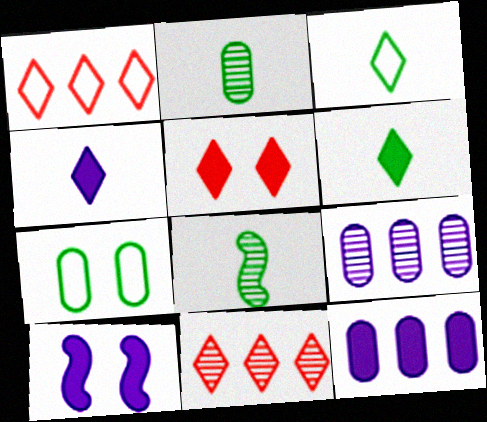[[1, 2, 10], 
[4, 10, 12]]